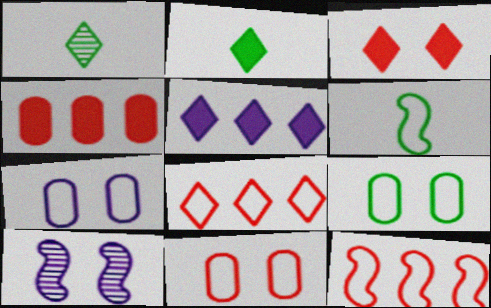[[2, 3, 5], 
[3, 9, 10], 
[6, 7, 8], 
[7, 9, 11]]